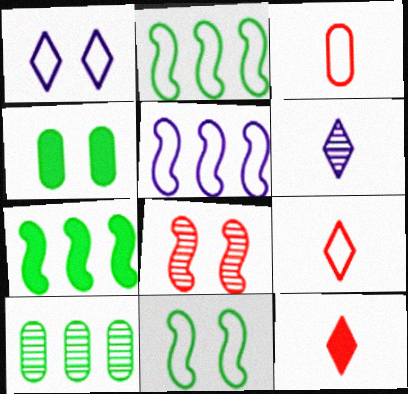[[1, 2, 3], 
[1, 4, 8], 
[6, 8, 10]]